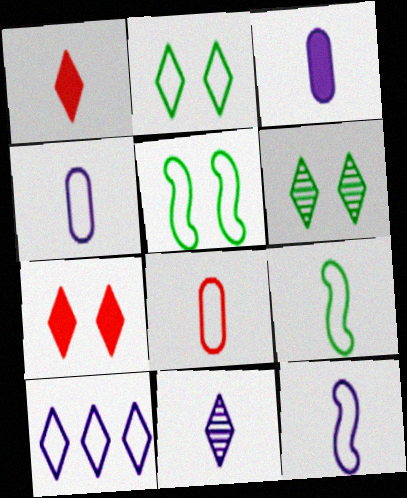[[1, 6, 10], 
[3, 11, 12], 
[5, 8, 10]]